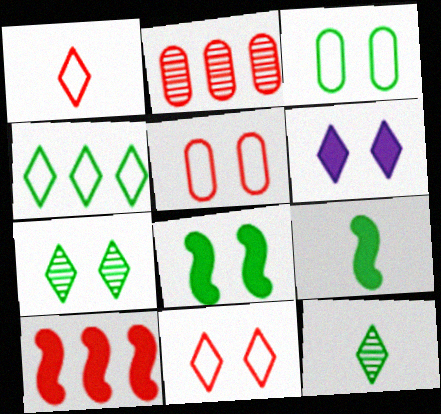[[3, 7, 8], 
[6, 7, 11]]